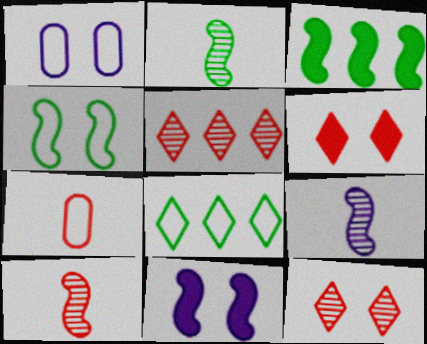[[2, 3, 4], 
[2, 9, 10]]